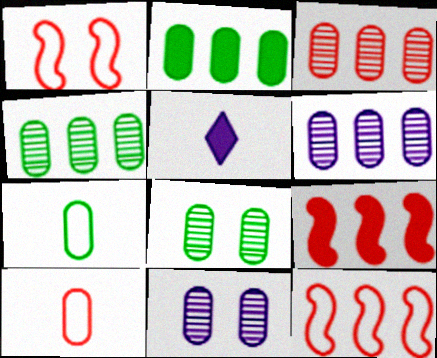[[1, 4, 5], 
[2, 7, 8], 
[2, 10, 11], 
[3, 4, 6], 
[5, 8, 12]]